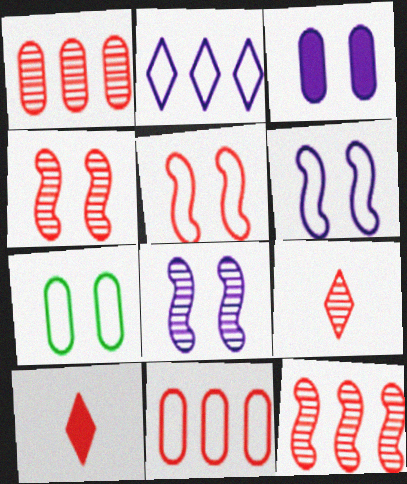[[1, 4, 9], 
[1, 5, 10], 
[4, 10, 11]]